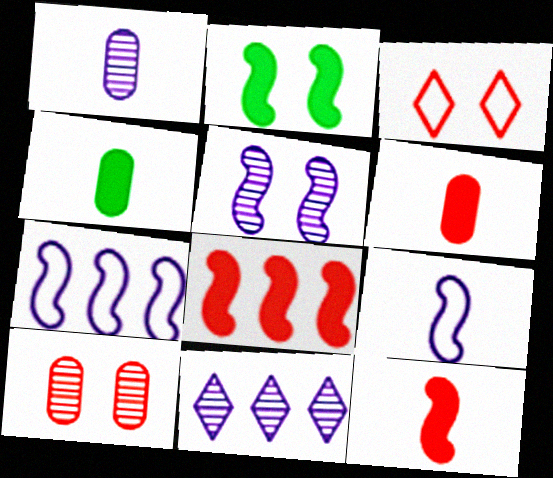[[1, 5, 11]]